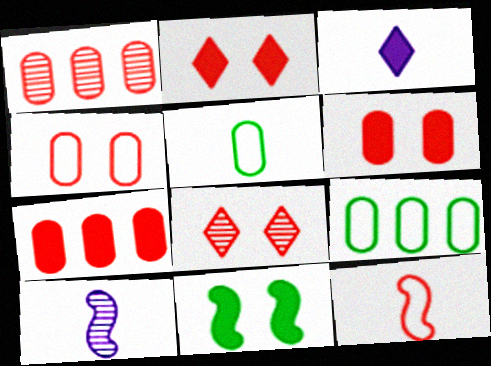[[1, 2, 12], 
[2, 9, 10], 
[3, 7, 11], 
[7, 8, 12]]